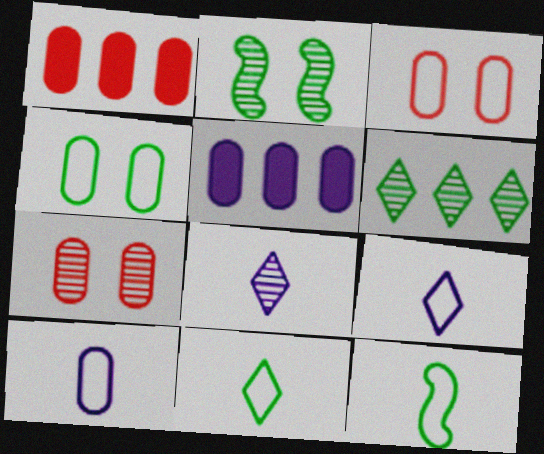[[1, 2, 9]]